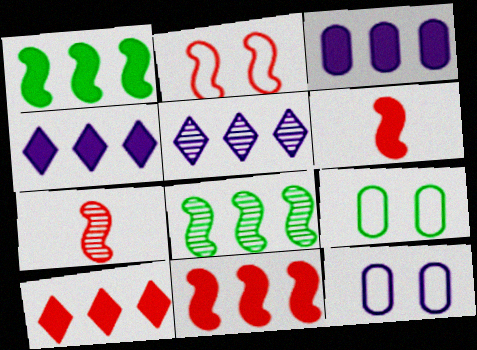[[1, 3, 10], 
[2, 7, 11], 
[4, 7, 9], 
[5, 6, 9]]